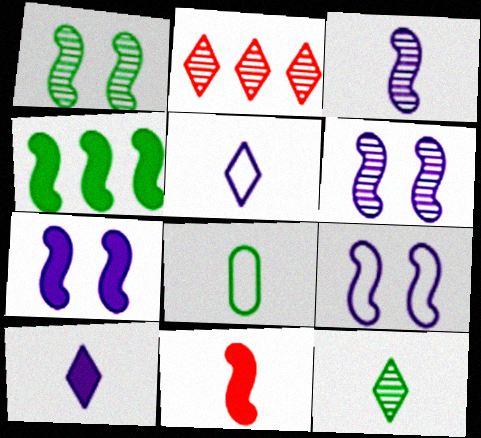[[2, 7, 8], 
[4, 7, 11], 
[6, 7, 9]]